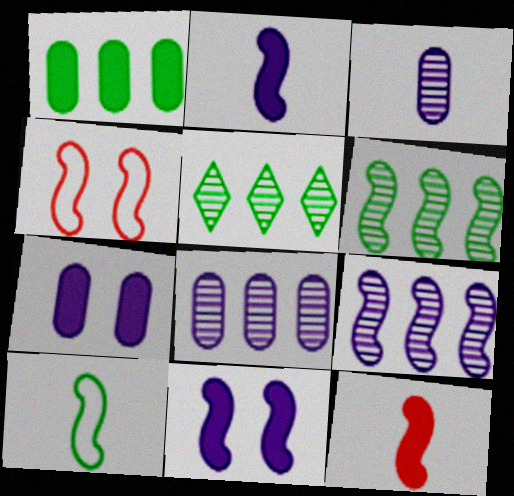[[2, 4, 6]]